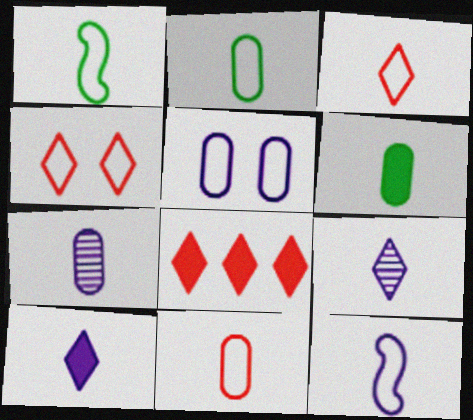[[2, 3, 12], 
[6, 7, 11], 
[7, 10, 12]]